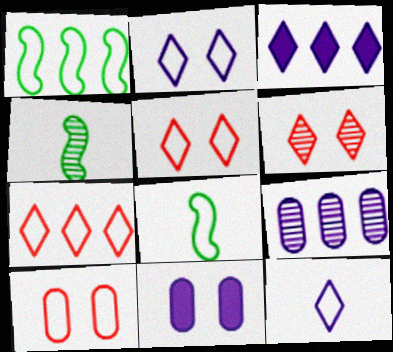[[1, 10, 12], 
[3, 4, 10], 
[4, 6, 9], 
[4, 7, 11]]